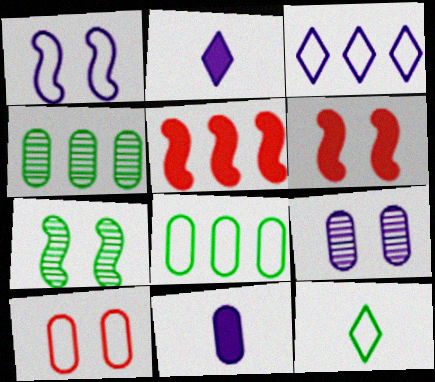[[1, 6, 7], 
[3, 4, 5], 
[4, 10, 11], 
[5, 9, 12]]